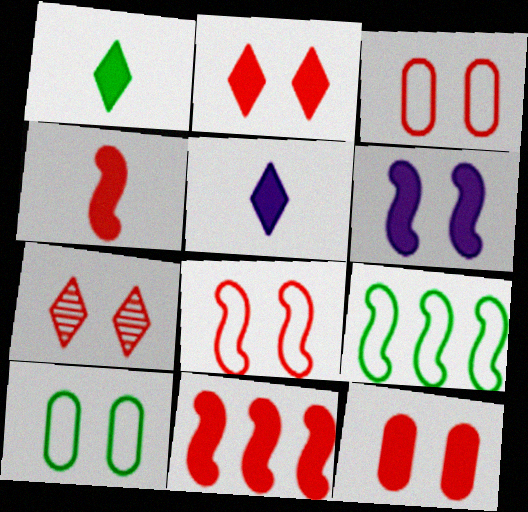[[6, 7, 10], 
[7, 8, 12]]